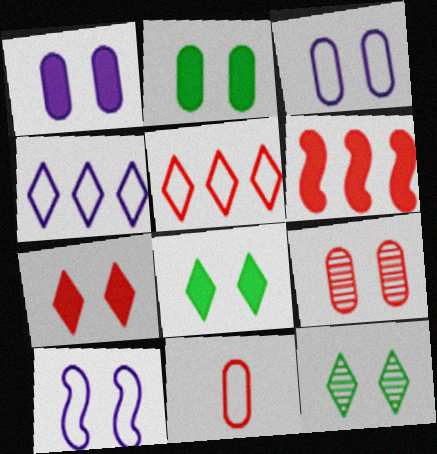[[2, 3, 9], 
[8, 9, 10]]